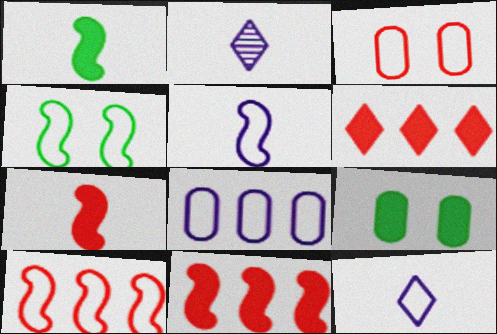[[2, 9, 10], 
[4, 5, 10]]